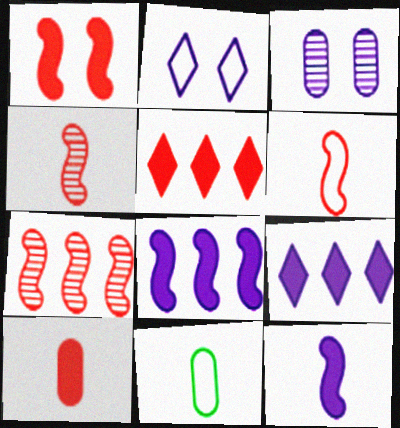[[1, 5, 10], 
[1, 6, 7]]